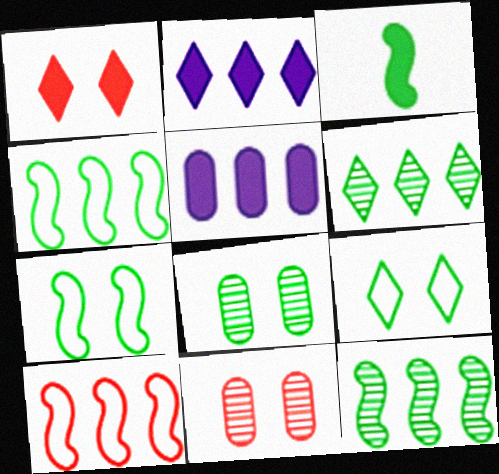[[1, 3, 5], 
[3, 7, 12], 
[5, 6, 10]]